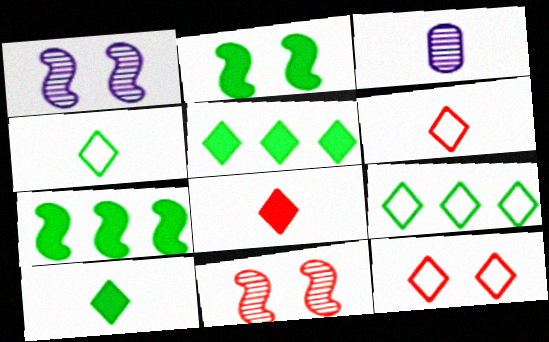[[3, 7, 12]]